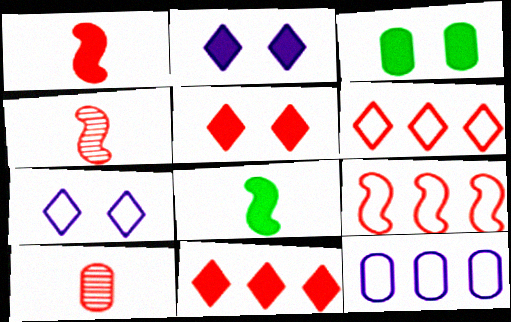[[3, 10, 12], 
[5, 9, 10]]